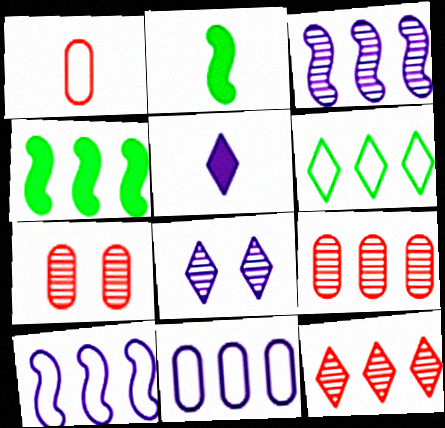[[1, 4, 8], 
[4, 11, 12]]